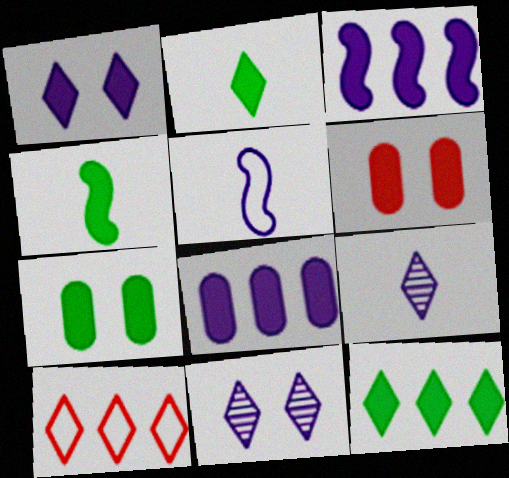[[2, 3, 6], 
[2, 10, 11], 
[4, 7, 12], 
[5, 8, 11]]